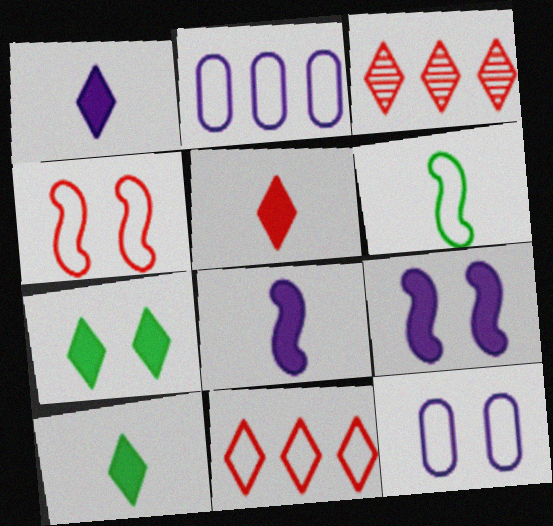[[1, 5, 10], 
[6, 11, 12]]